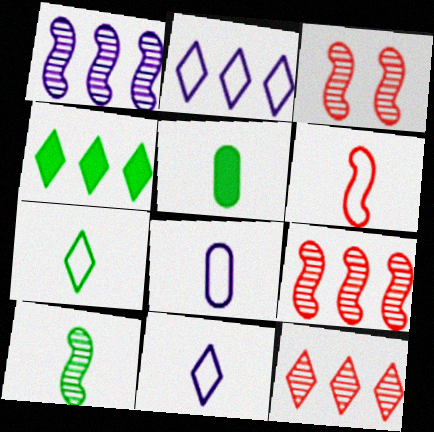[[1, 3, 10], 
[2, 3, 5], 
[2, 4, 12], 
[3, 4, 8], 
[5, 7, 10], 
[6, 7, 8]]